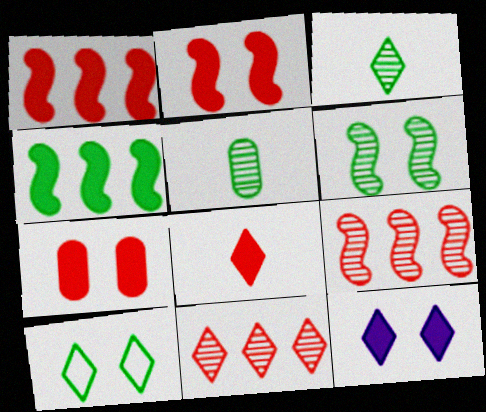[[1, 7, 8], 
[4, 5, 10]]